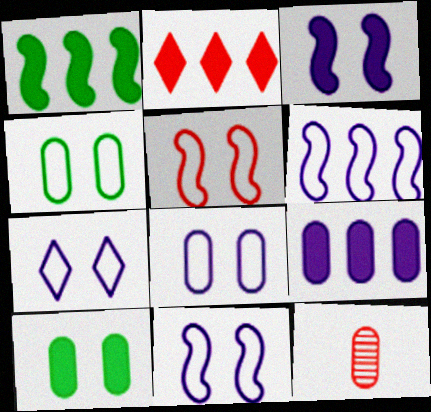[[1, 2, 9], 
[1, 7, 12], 
[2, 5, 12], 
[4, 5, 7], 
[4, 9, 12], 
[7, 8, 11]]